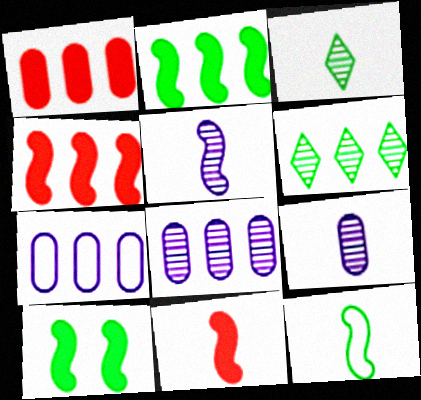[[4, 6, 7], 
[5, 11, 12]]